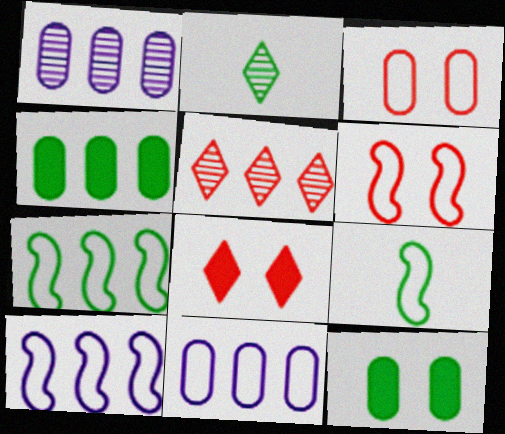[[1, 8, 9], 
[2, 7, 12], 
[4, 5, 10], 
[6, 9, 10]]